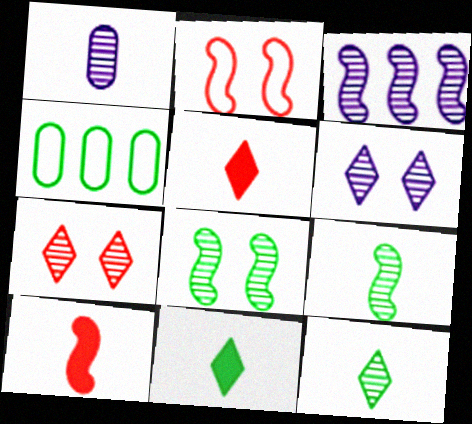[[1, 3, 6], 
[4, 6, 10], 
[4, 8, 11]]